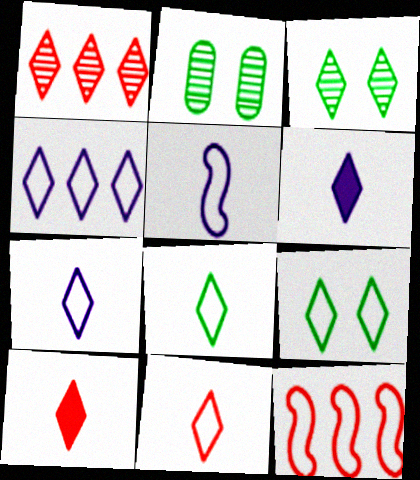[[1, 6, 9], 
[2, 6, 12], 
[3, 4, 10], 
[4, 9, 11], 
[7, 8, 11]]